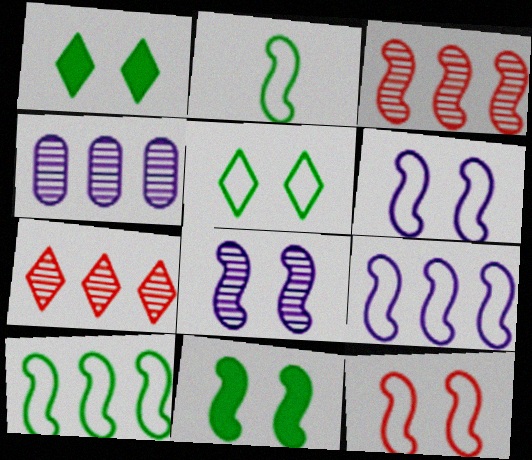[[2, 9, 12], 
[8, 11, 12]]